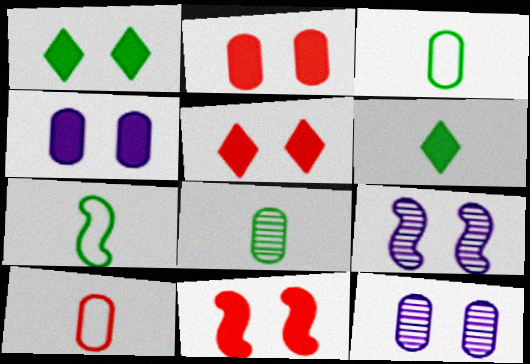[[1, 4, 11], 
[2, 5, 11], 
[6, 7, 8]]